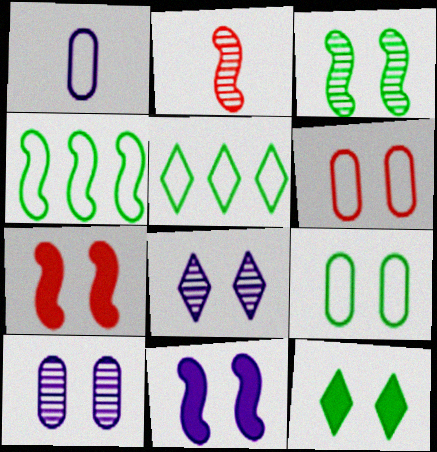[[2, 4, 11], 
[3, 9, 12], 
[7, 8, 9]]